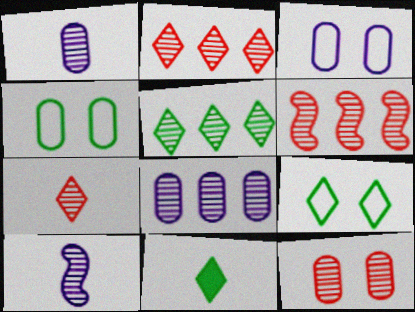[[3, 6, 11], 
[5, 6, 8], 
[5, 9, 11], 
[5, 10, 12], 
[6, 7, 12]]